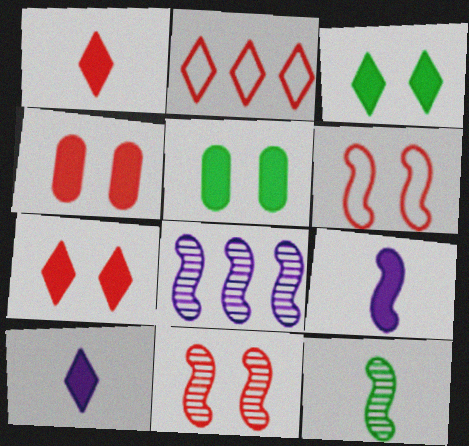[[8, 11, 12]]